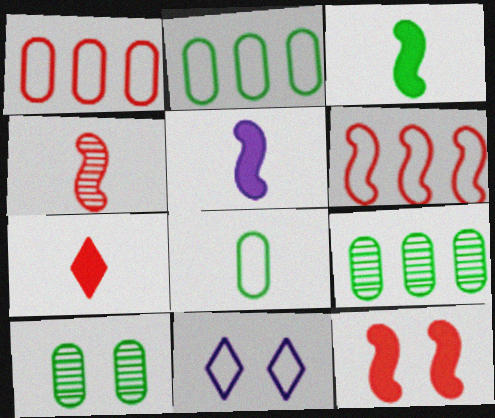[[4, 6, 12], 
[6, 8, 11], 
[10, 11, 12]]